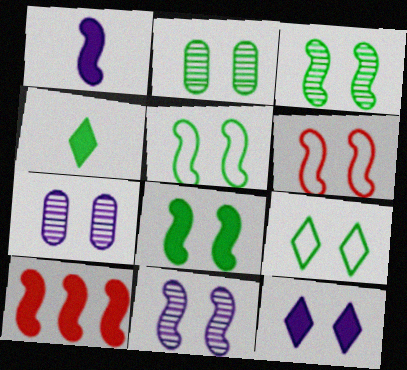[[1, 8, 10], 
[2, 6, 12], 
[2, 8, 9], 
[3, 5, 8], 
[6, 8, 11]]